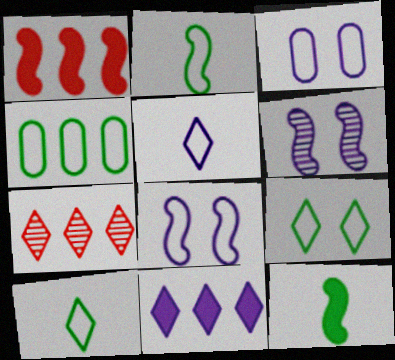[[1, 2, 6], 
[2, 4, 9], 
[3, 7, 12]]